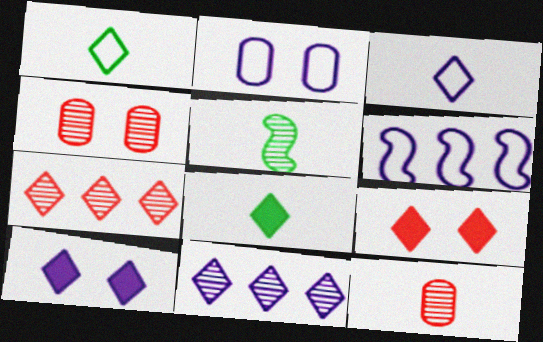[[1, 7, 10], 
[1, 9, 11], 
[2, 3, 6], 
[3, 10, 11], 
[4, 5, 11], 
[4, 6, 8]]